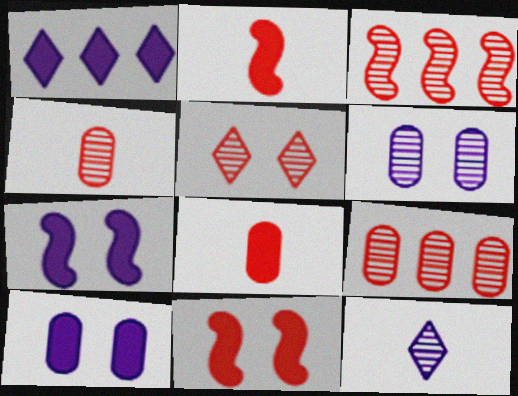[[3, 4, 5]]